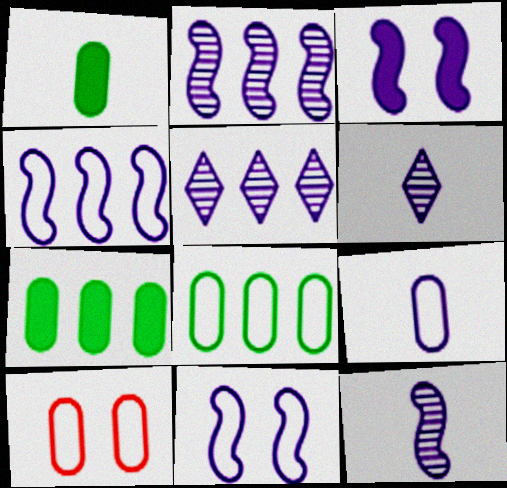[[3, 4, 12], 
[3, 5, 9], 
[8, 9, 10]]